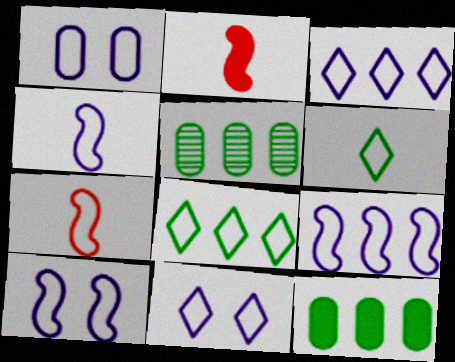[[1, 3, 4], 
[1, 7, 8], 
[1, 10, 11], 
[2, 5, 11], 
[4, 9, 10]]